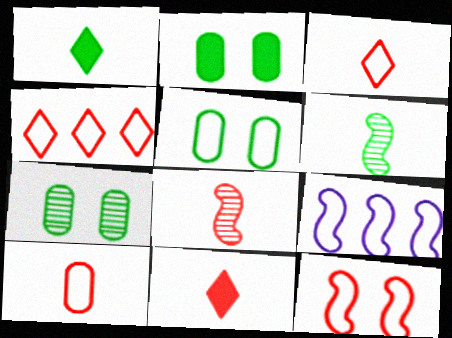[[2, 5, 7], 
[3, 5, 9], 
[4, 10, 12], 
[7, 9, 11], 
[8, 10, 11]]